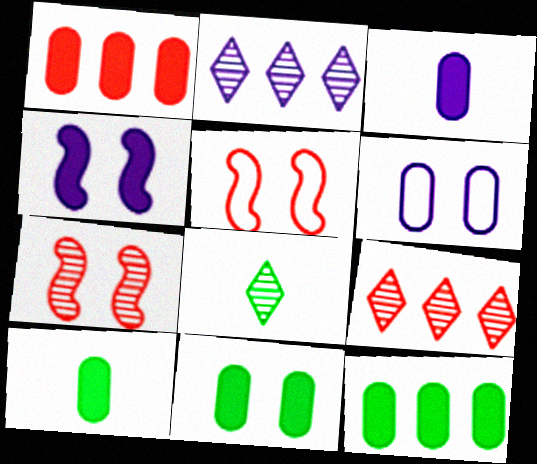[[1, 3, 11], 
[2, 5, 10], 
[10, 11, 12]]